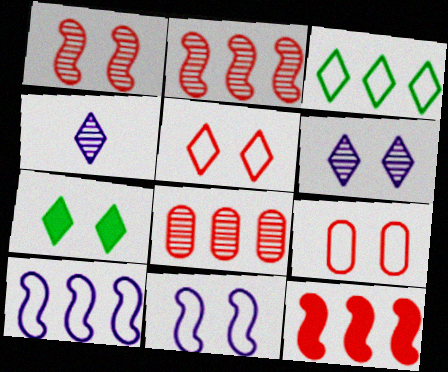[[5, 6, 7]]